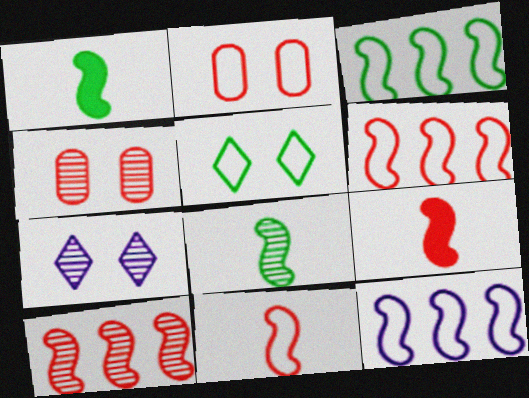[[3, 6, 12]]